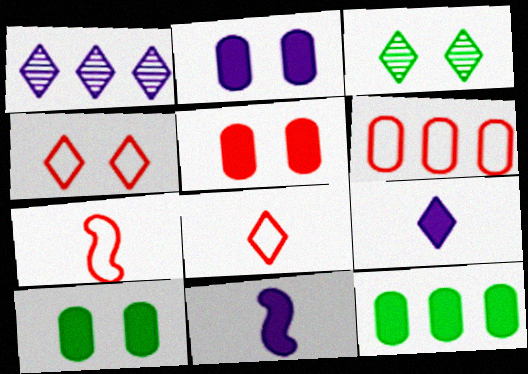[[1, 7, 10], 
[2, 5, 10], 
[3, 6, 11], 
[4, 6, 7]]